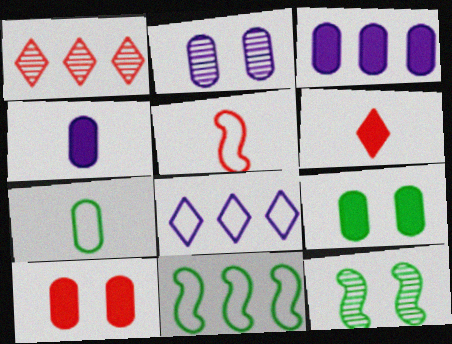[[1, 3, 11], 
[1, 5, 10], 
[2, 6, 11]]